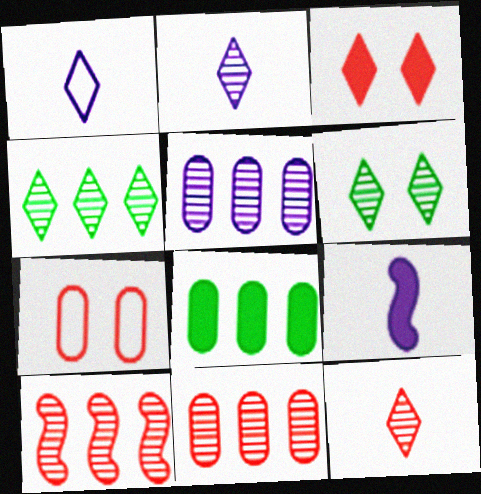[[1, 3, 4], 
[3, 8, 9], 
[4, 5, 10], 
[4, 7, 9]]